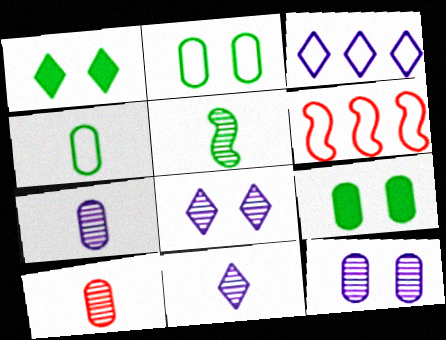[[1, 6, 7], 
[5, 10, 11], 
[6, 9, 11]]